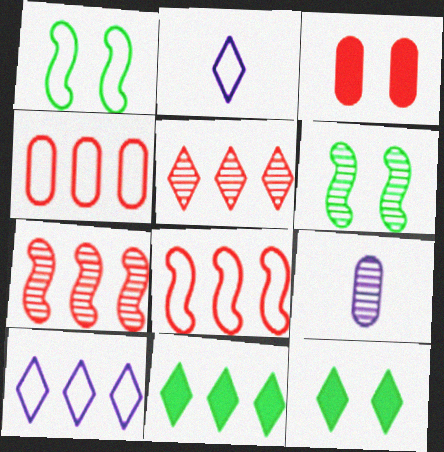[[1, 2, 4], 
[2, 5, 12], 
[5, 6, 9], 
[5, 10, 11], 
[8, 9, 12]]